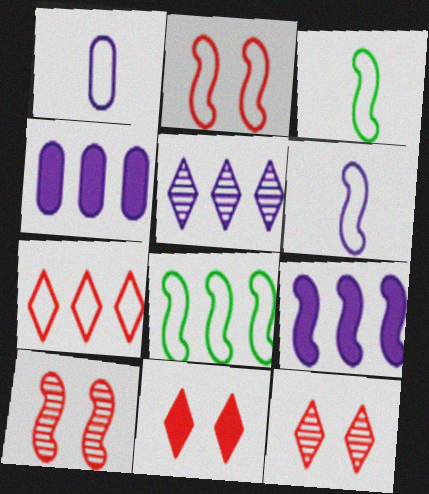[[2, 6, 8], 
[3, 4, 12], 
[3, 9, 10]]